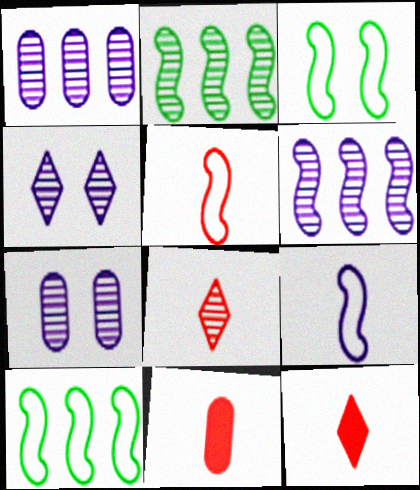[[1, 3, 12], 
[2, 7, 8], 
[4, 10, 11], 
[5, 8, 11], 
[7, 10, 12]]